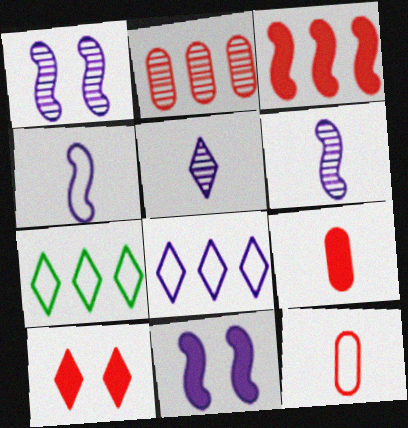[[1, 7, 9], 
[3, 9, 10], 
[5, 7, 10]]